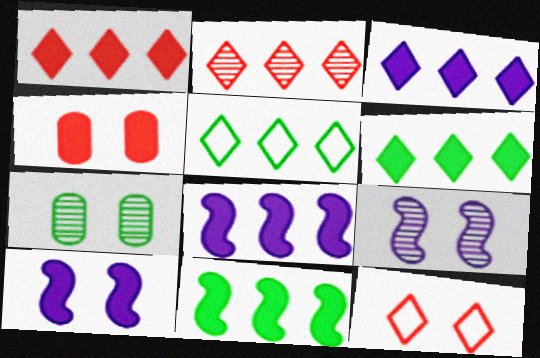[[1, 3, 6], 
[2, 3, 5], 
[7, 10, 12]]